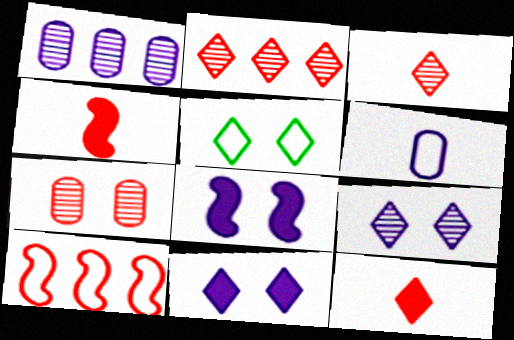[[1, 4, 5], 
[5, 6, 10], 
[5, 7, 8], 
[7, 10, 12]]